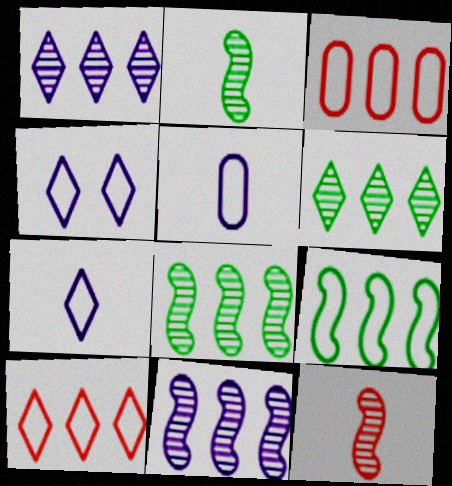[]